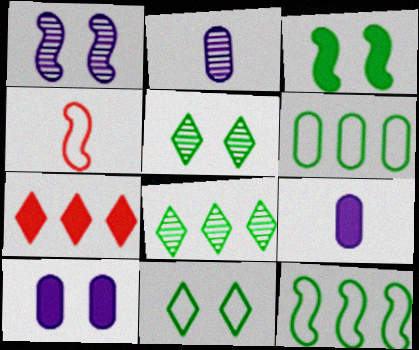[[3, 7, 9], 
[4, 8, 10]]